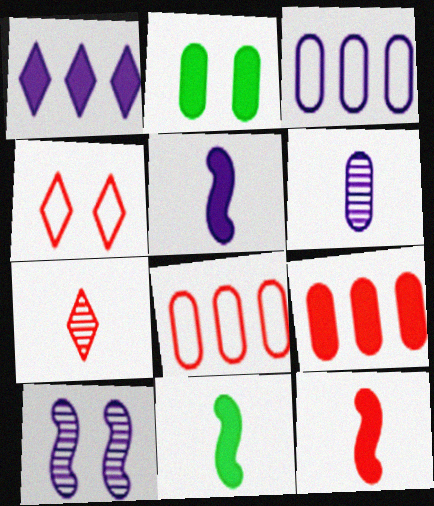[[1, 2, 12], 
[2, 4, 10], 
[2, 6, 8], 
[5, 11, 12]]